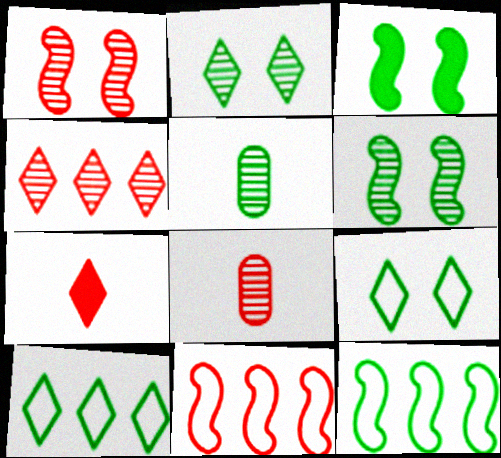[[1, 4, 8], 
[3, 5, 10]]